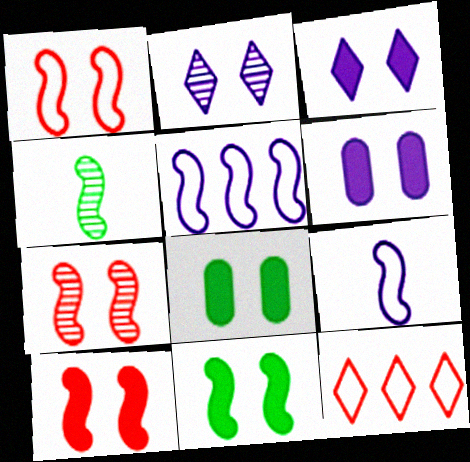[[1, 2, 8], 
[1, 7, 10], 
[3, 8, 10], 
[4, 5, 10], 
[4, 6, 12]]